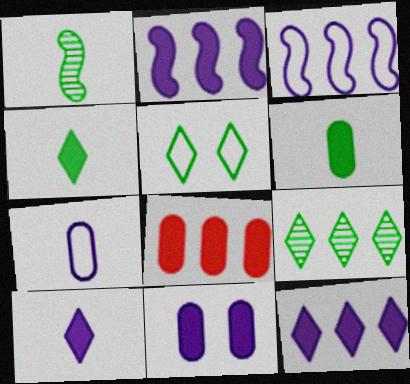[[2, 10, 11], 
[3, 8, 9], 
[4, 5, 9], 
[6, 8, 11]]